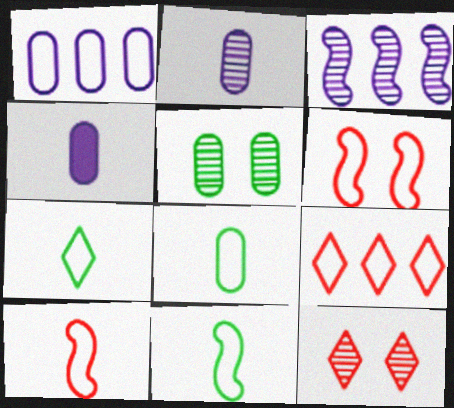[[1, 6, 7], 
[7, 8, 11]]